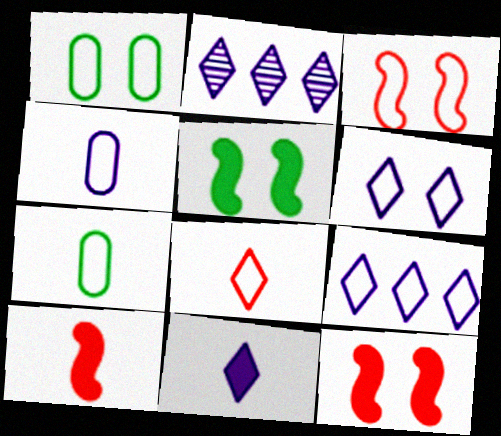[[1, 2, 10], 
[1, 3, 6], 
[2, 6, 11], 
[2, 7, 12], 
[3, 7, 9]]